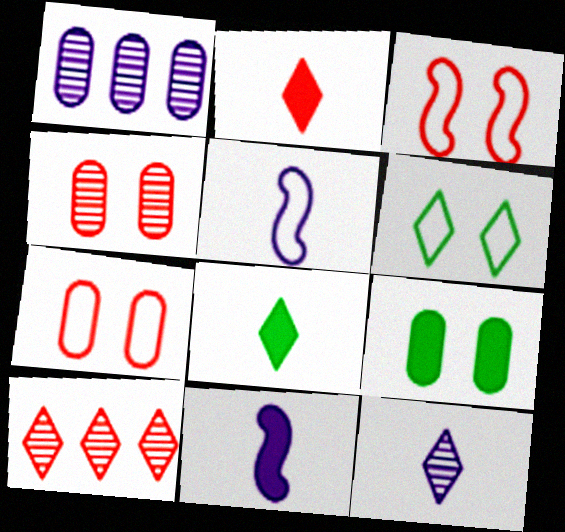[[1, 3, 8], 
[5, 9, 10]]